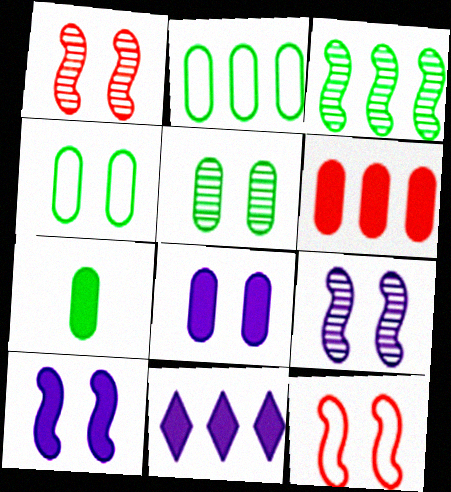[[2, 5, 7], 
[6, 7, 8]]